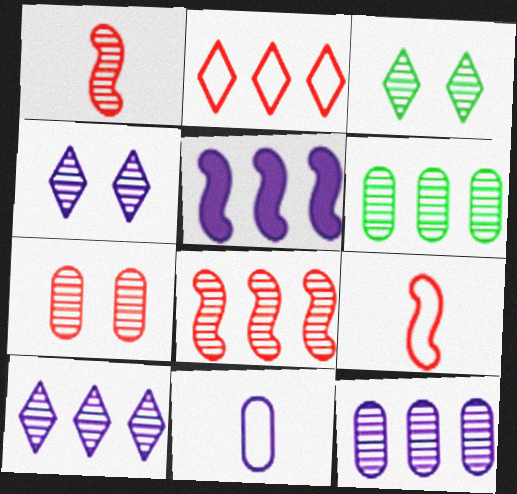[[1, 3, 12], 
[1, 4, 6], 
[2, 5, 6], 
[4, 5, 11], 
[6, 8, 10]]